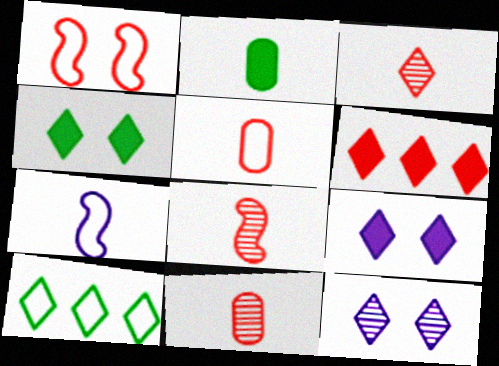[[1, 6, 11], 
[2, 3, 7], 
[3, 8, 11], 
[3, 9, 10]]